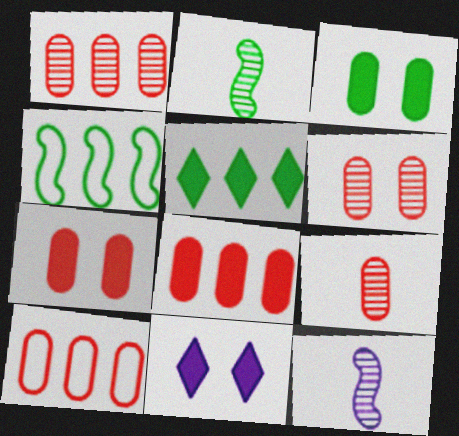[[1, 6, 9], 
[1, 8, 10], 
[2, 10, 11], 
[4, 9, 11], 
[7, 9, 10]]